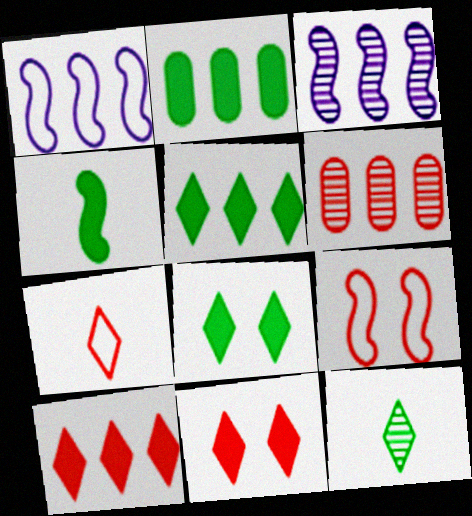[[1, 5, 6], 
[2, 4, 8], 
[3, 4, 9]]